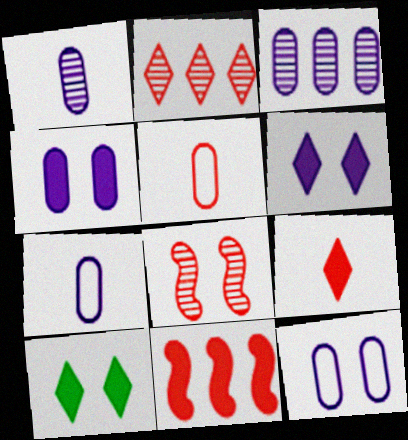[[3, 4, 7], 
[8, 10, 12]]